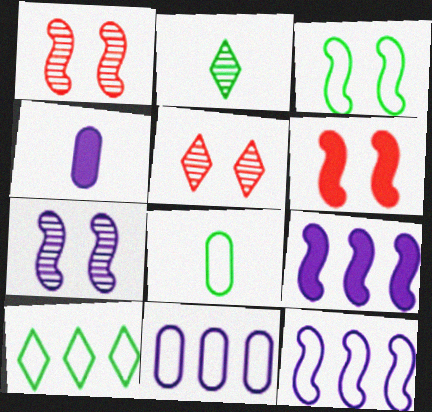[[1, 4, 10], 
[2, 6, 11], 
[3, 6, 7], 
[3, 8, 10], 
[5, 8, 9]]